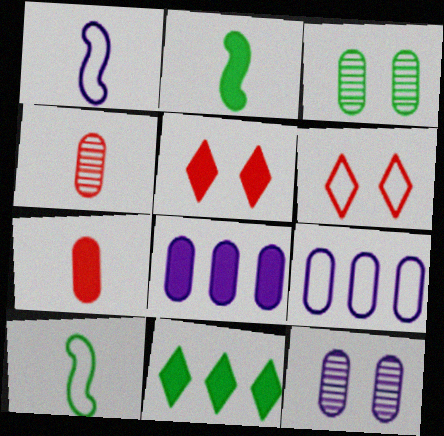[[2, 5, 8], 
[3, 7, 9], 
[3, 10, 11], 
[6, 9, 10]]